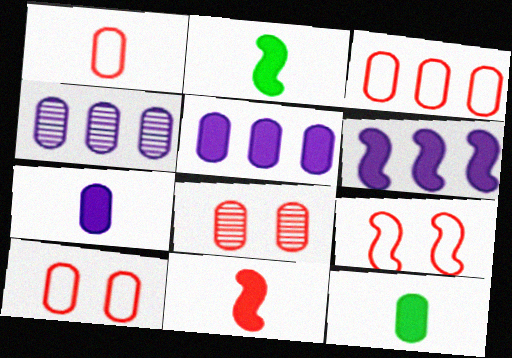[[1, 3, 10], 
[4, 10, 12]]